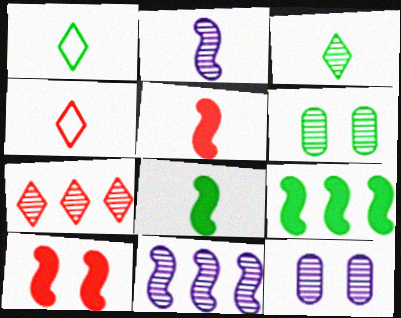[[1, 6, 9], 
[2, 6, 7], 
[4, 9, 12]]